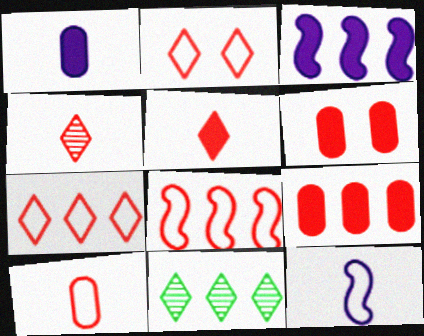[[2, 8, 10], 
[4, 6, 8], 
[6, 11, 12]]